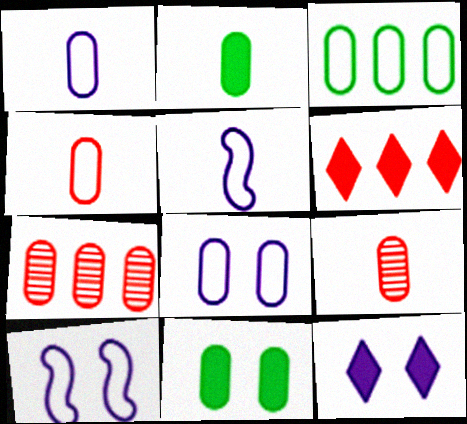[[1, 2, 9], 
[1, 7, 11], 
[2, 7, 8], 
[3, 4, 8]]